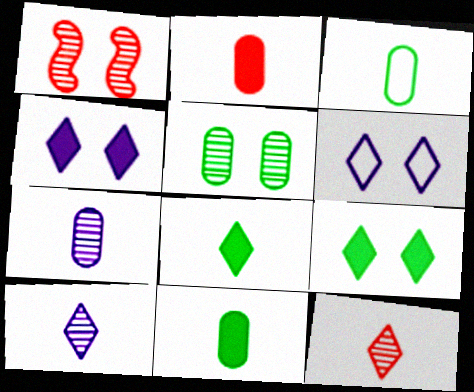[[2, 3, 7]]